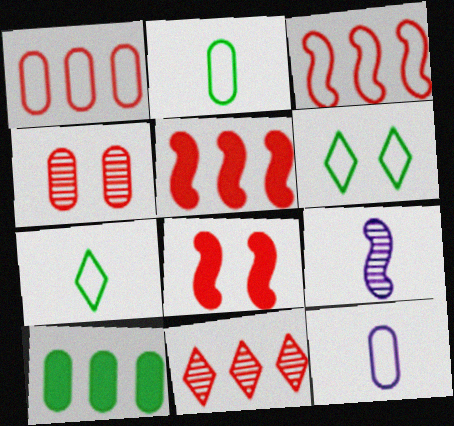[[1, 5, 11], 
[3, 6, 12], 
[4, 10, 12]]